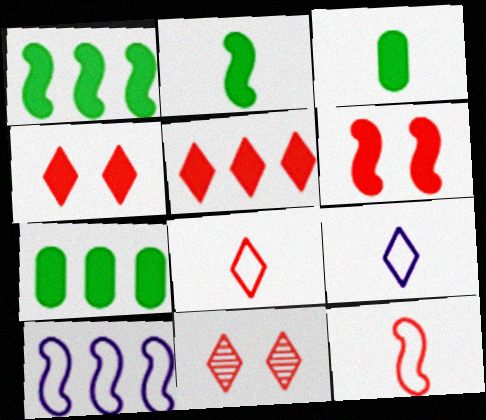[[3, 10, 11], 
[5, 8, 11]]